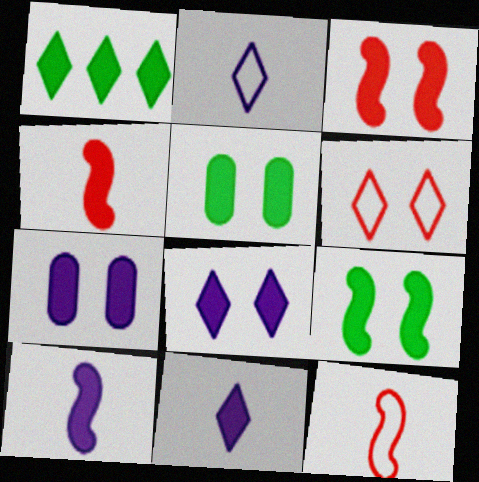[[1, 4, 7], 
[3, 5, 8]]